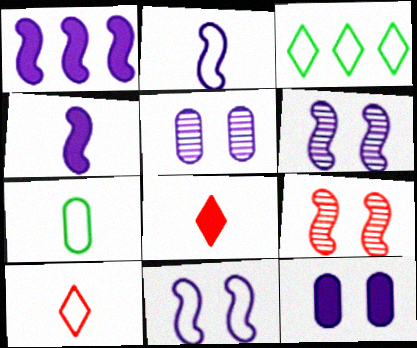[[1, 2, 6], 
[2, 7, 10]]